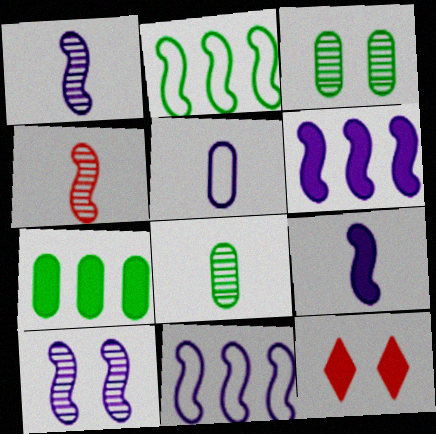[[7, 9, 12], 
[8, 11, 12], 
[9, 10, 11]]